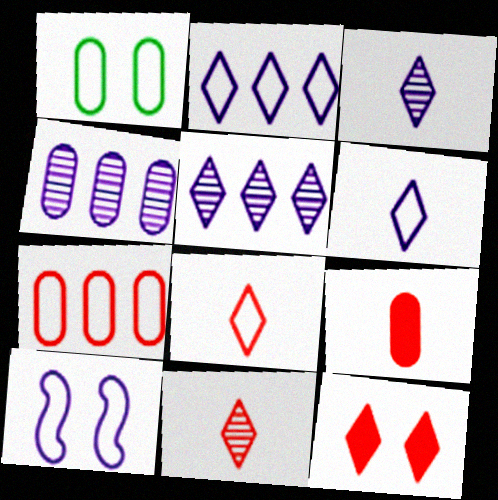[[1, 4, 9]]